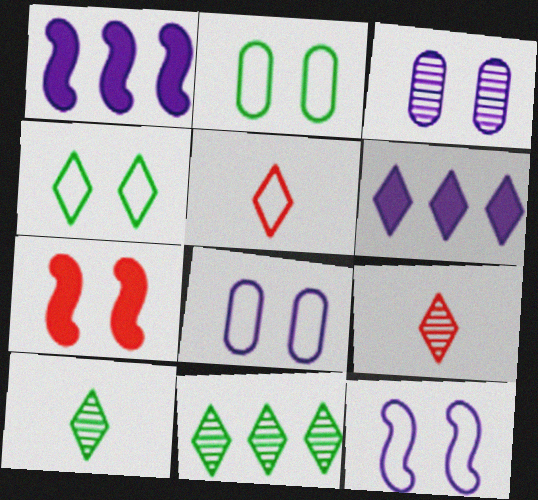[[1, 2, 9], 
[3, 4, 7], 
[4, 6, 9]]